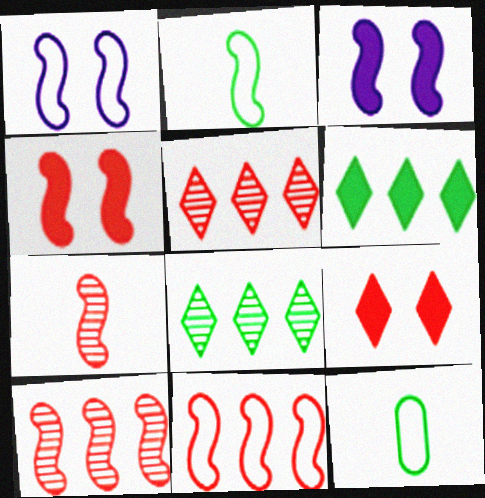[[1, 2, 11], 
[2, 3, 10], 
[3, 5, 12], 
[4, 7, 11]]